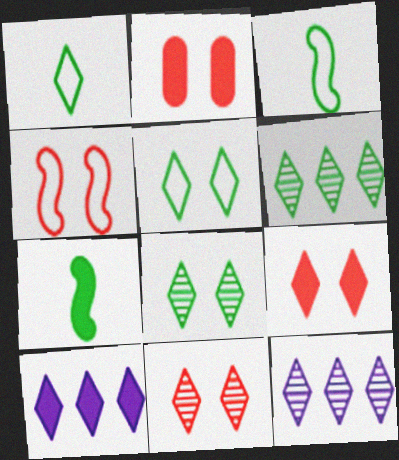[[1, 9, 12], 
[1, 10, 11], 
[2, 3, 12], 
[2, 4, 11], 
[2, 7, 10]]